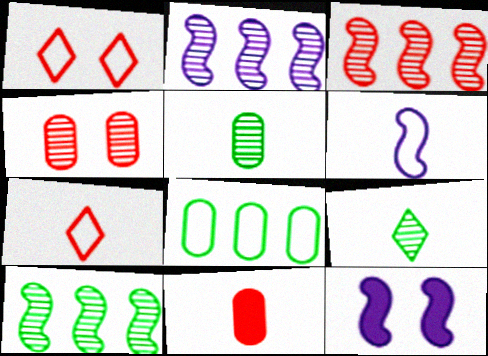[[1, 3, 11], 
[1, 6, 8], 
[2, 3, 10], 
[2, 4, 9], 
[2, 6, 12], 
[6, 9, 11]]